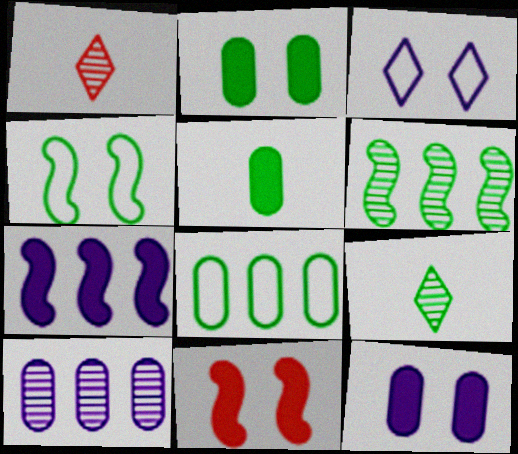[]